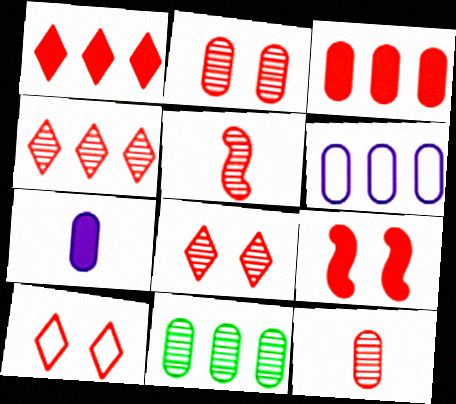[[2, 4, 5], 
[2, 9, 10], 
[3, 5, 10], 
[3, 6, 11]]